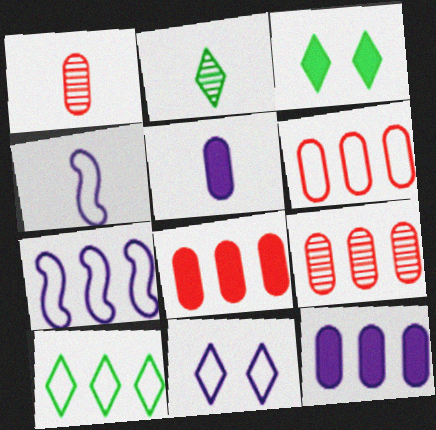[[1, 3, 7], 
[2, 3, 10], 
[3, 4, 9], 
[6, 7, 10], 
[6, 8, 9]]